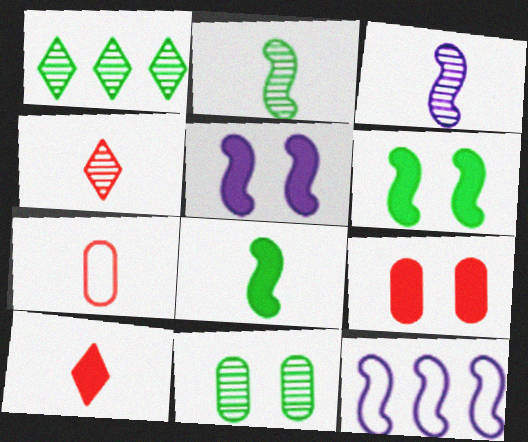[[1, 2, 11], 
[1, 5, 7], 
[3, 5, 12], 
[10, 11, 12]]